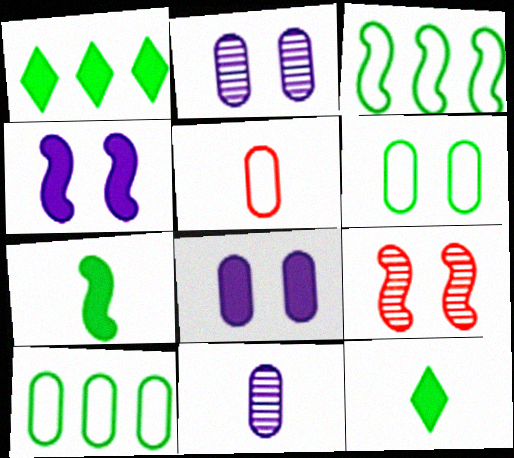[]